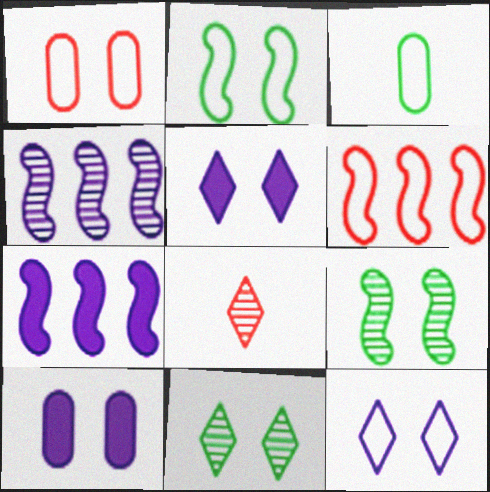[[1, 2, 12], 
[1, 5, 9], 
[3, 6, 12]]